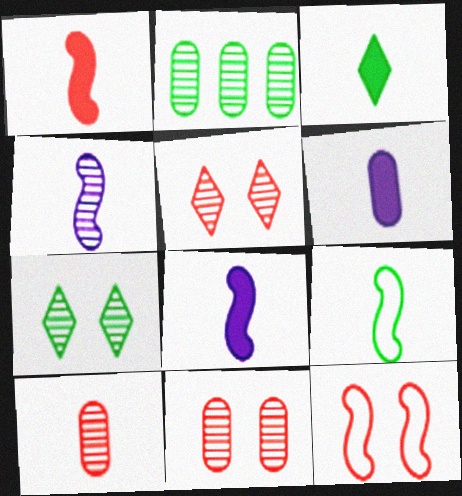[[1, 3, 6], 
[1, 4, 9], 
[2, 4, 5]]